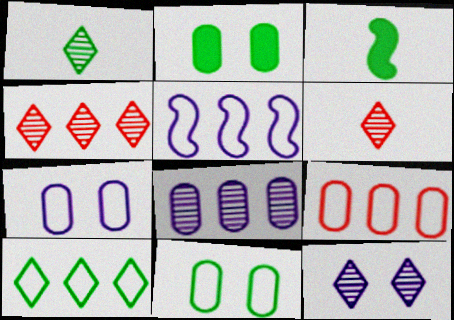[[1, 4, 12], 
[2, 5, 6], 
[3, 4, 7], 
[3, 9, 12], 
[5, 9, 10]]